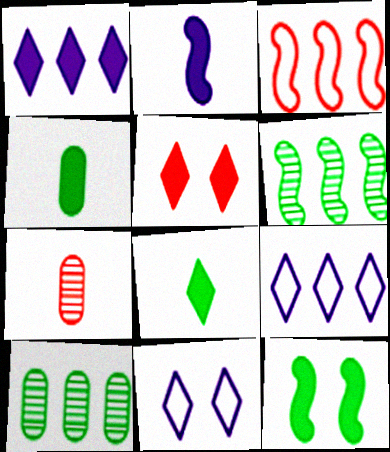[[1, 3, 10], 
[1, 5, 8], 
[3, 5, 7], 
[7, 9, 12]]